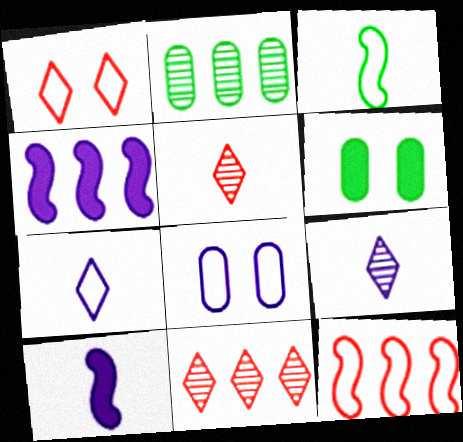[[1, 2, 10], 
[4, 8, 9], 
[6, 9, 12]]